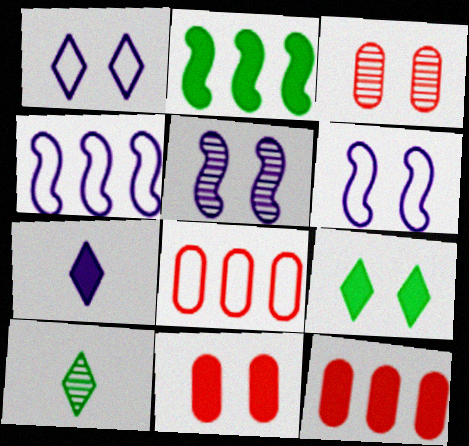[[2, 7, 11], 
[3, 6, 9], 
[4, 10, 11], 
[6, 10, 12]]